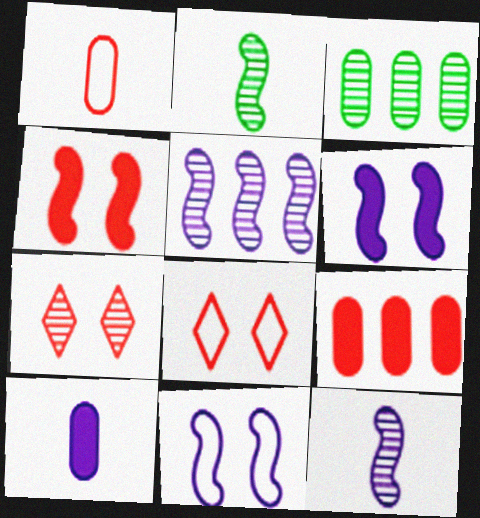[[3, 7, 12]]